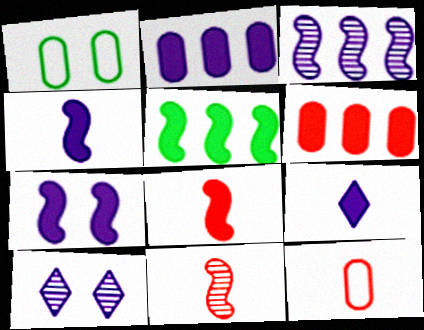[[2, 7, 9], 
[5, 7, 8], 
[5, 10, 12]]